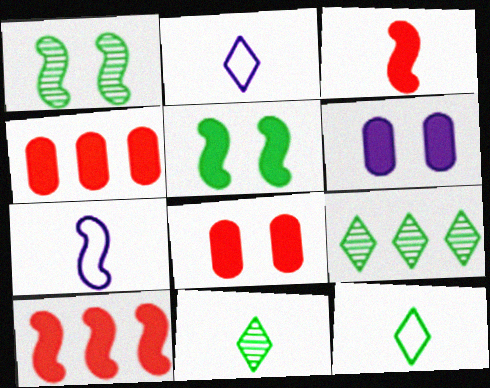[[1, 2, 4], 
[1, 7, 10], 
[7, 8, 9]]